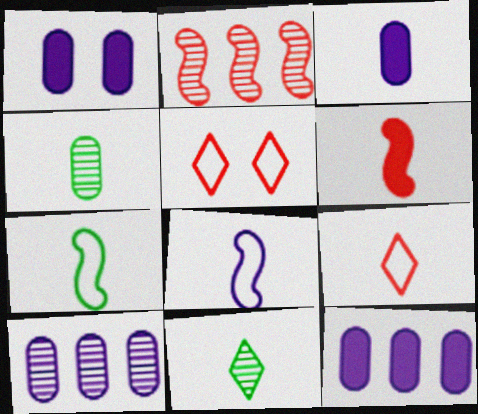[[1, 3, 12]]